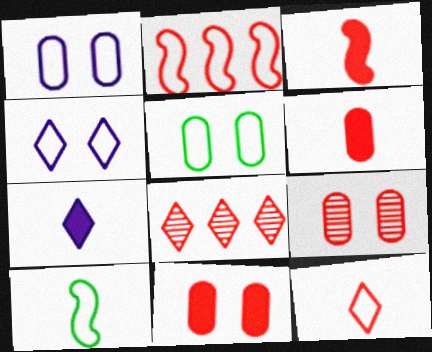[]